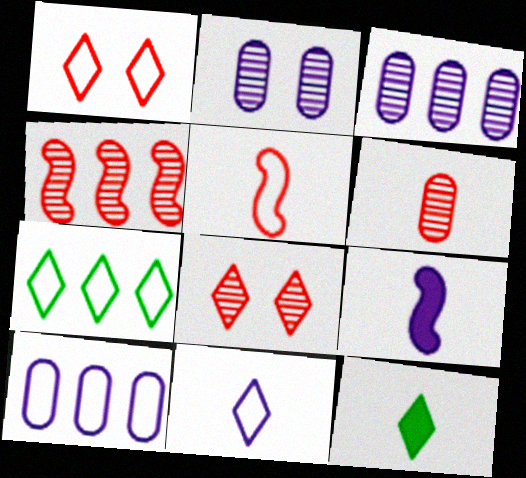[[1, 7, 11], 
[4, 6, 8]]